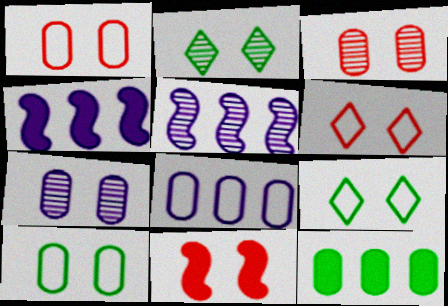[[3, 6, 11], 
[7, 9, 11]]